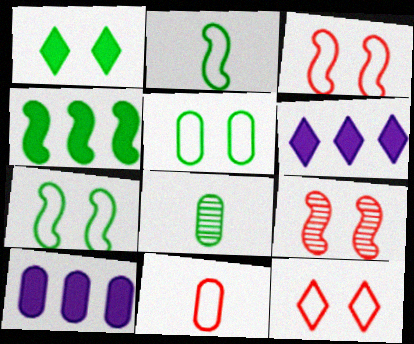[[3, 6, 8]]